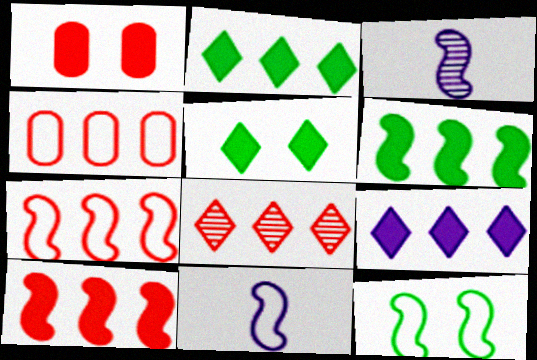[[3, 4, 5], 
[3, 10, 12], 
[4, 8, 10], 
[7, 11, 12]]